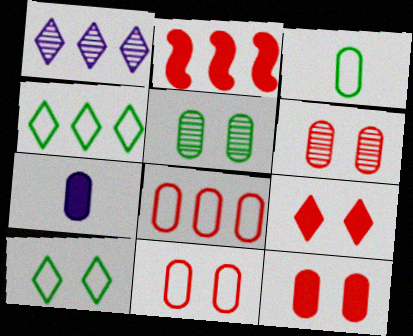[[5, 7, 8], 
[6, 11, 12]]